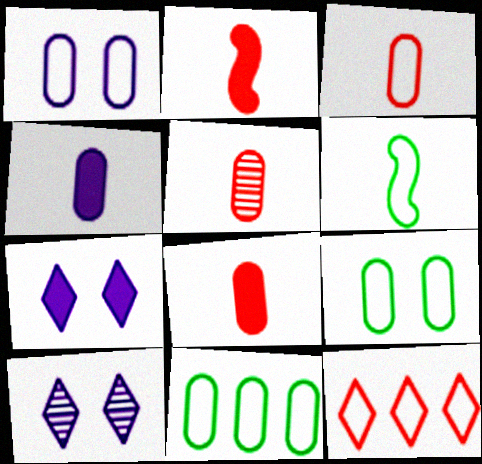[[1, 3, 11], 
[1, 6, 12], 
[2, 10, 11], 
[3, 5, 8]]